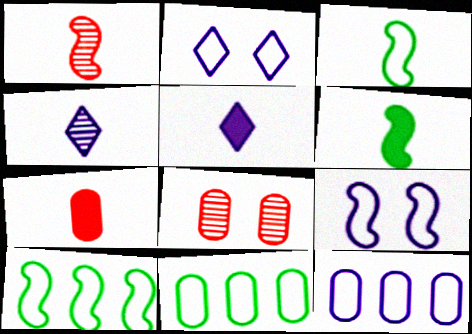[[3, 4, 7], 
[5, 6, 7], 
[5, 8, 10]]